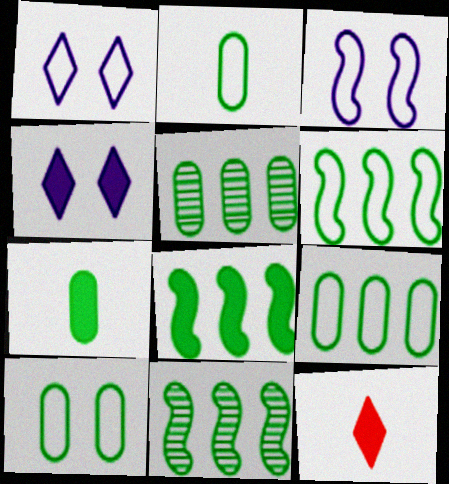[[2, 9, 10], 
[3, 5, 12], 
[5, 7, 10], 
[6, 8, 11]]